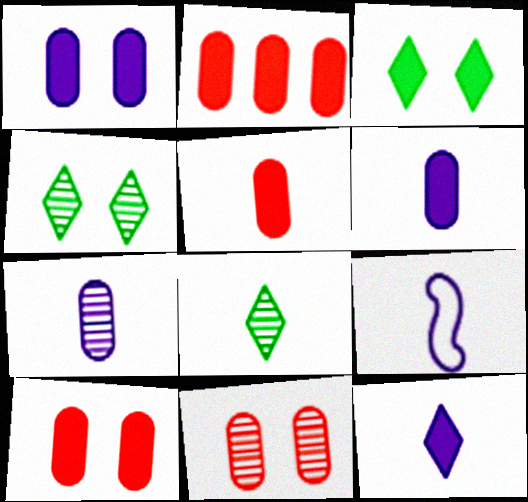[[2, 4, 9], 
[2, 5, 10], 
[5, 8, 9], 
[7, 9, 12]]